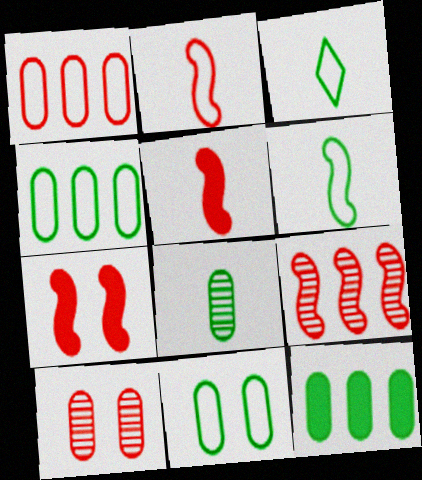[[2, 7, 9], 
[8, 11, 12]]